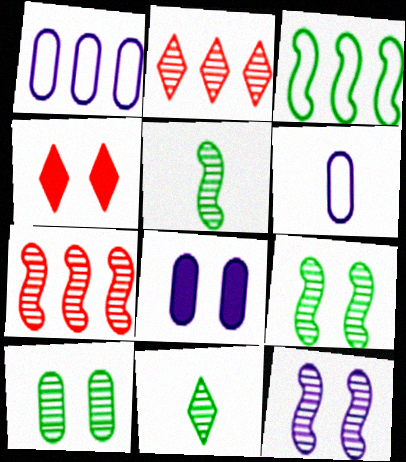[[1, 4, 5], 
[5, 7, 12]]